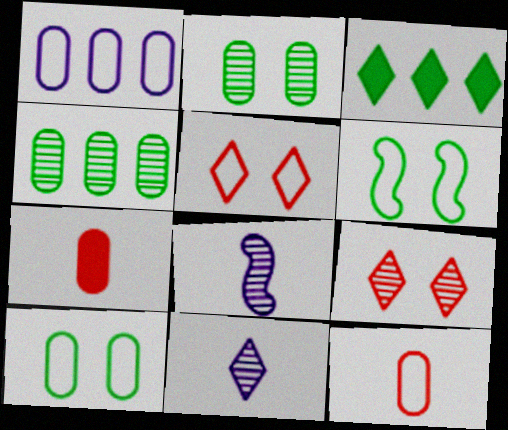[[1, 2, 7], 
[1, 10, 12], 
[3, 5, 11], 
[4, 8, 9]]